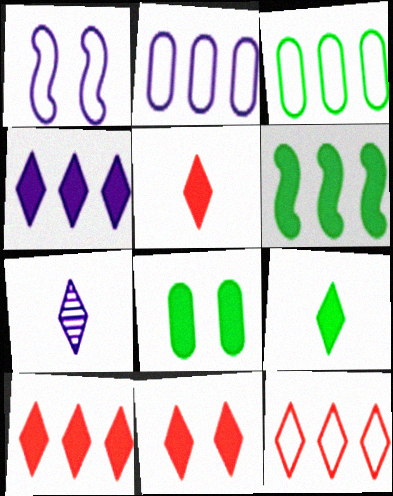[[4, 9, 11], 
[5, 10, 11], 
[6, 8, 9]]